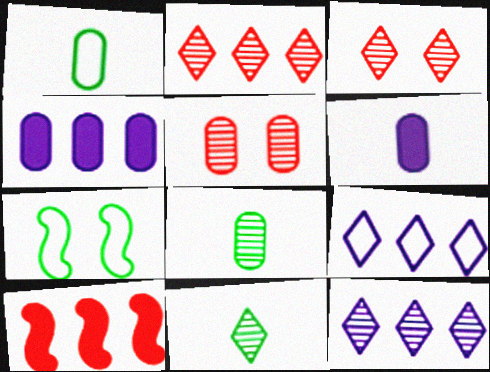[[1, 4, 5], 
[2, 6, 7], 
[3, 11, 12]]